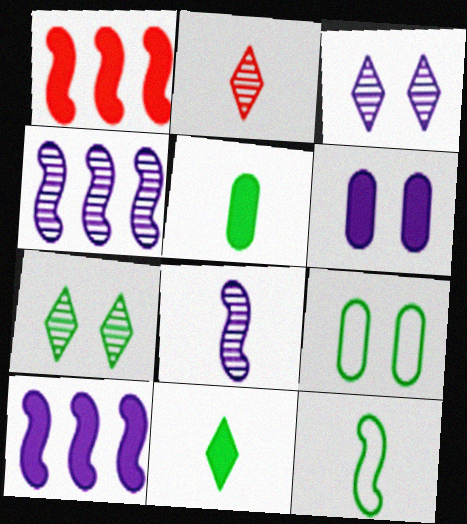[[1, 6, 11], 
[2, 9, 10]]